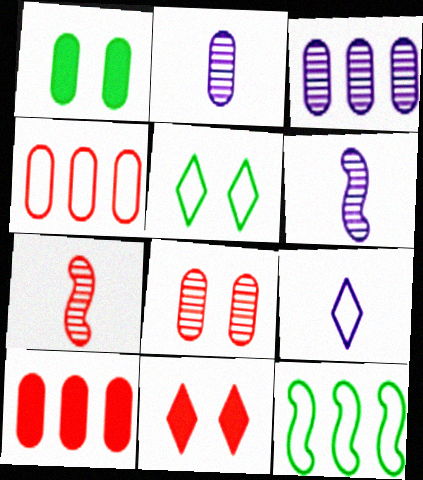[[1, 2, 4], 
[2, 11, 12], 
[4, 7, 11], 
[5, 6, 10]]